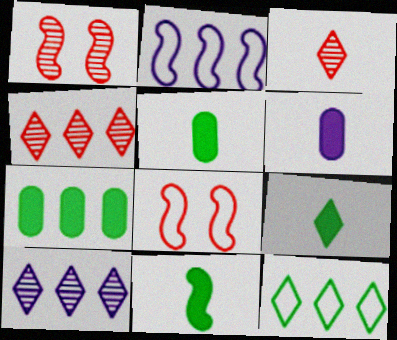[[1, 2, 11], 
[1, 6, 12], 
[2, 4, 7], 
[5, 8, 10], 
[5, 9, 11]]